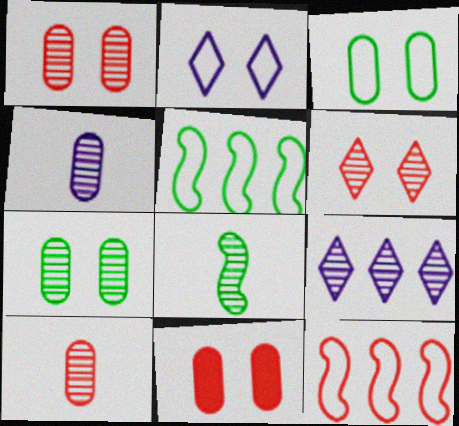[[1, 8, 9]]